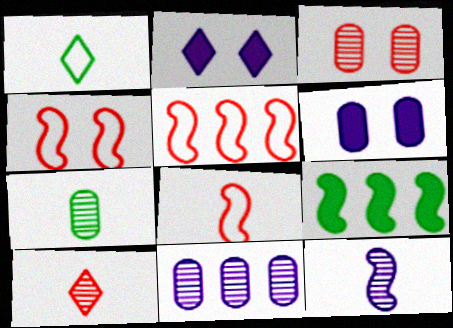[[2, 5, 7], 
[3, 7, 11], 
[4, 5, 8], 
[4, 9, 12], 
[7, 10, 12]]